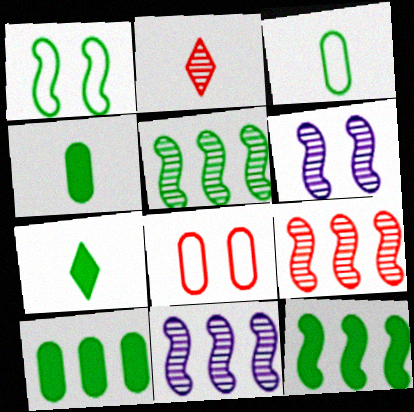[[5, 9, 11], 
[7, 8, 11]]